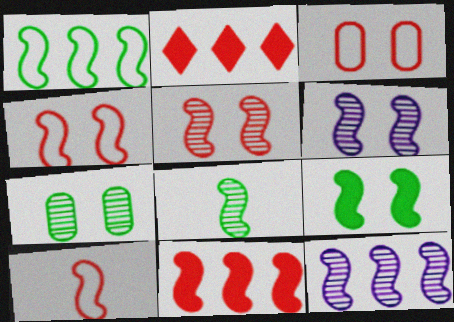[[1, 8, 9], 
[1, 11, 12], 
[4, 6, 9], 
[5, 8, 12], 
[5, 10, 11], 
[9, 10, 12]]